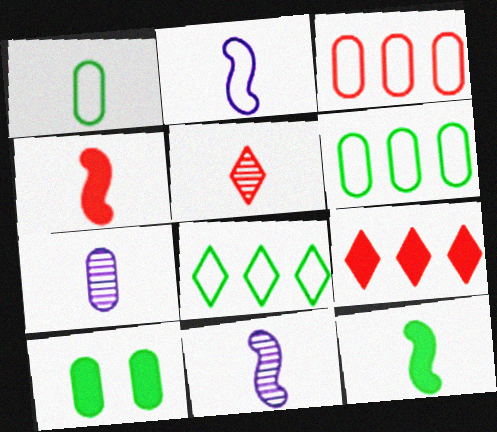[[3, 7, 10]]